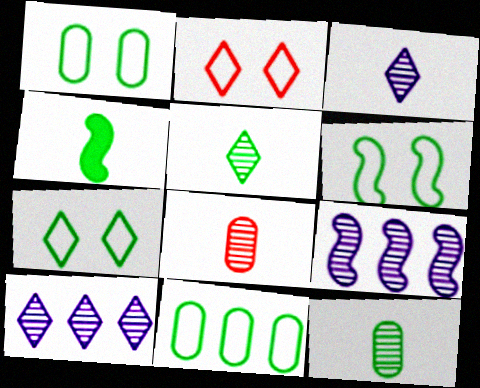[[1, 6, 7]]